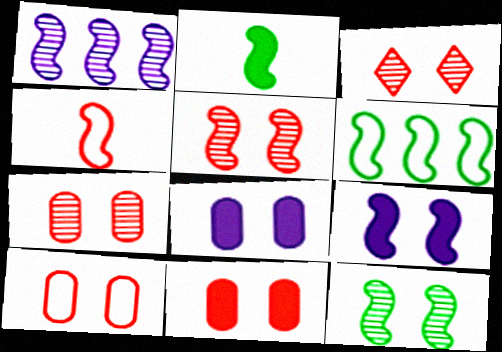[[2, 6, 12], 
[3, 5, 7], 
[7, 10, 11]]